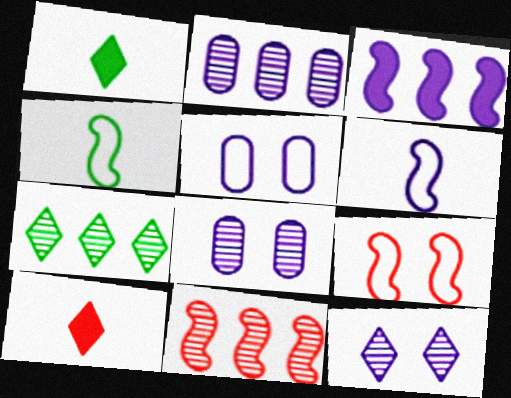[[1, 2, 9], 
[1, 5, 11], 
[2, 7, 11]]